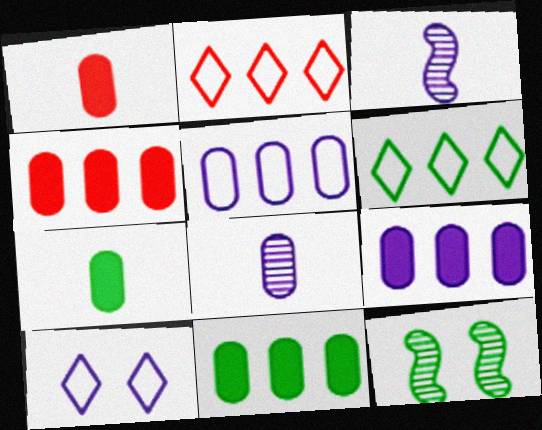[[3, 9, 10], 
[4, 9, 11], 
[6, 7, 12]]